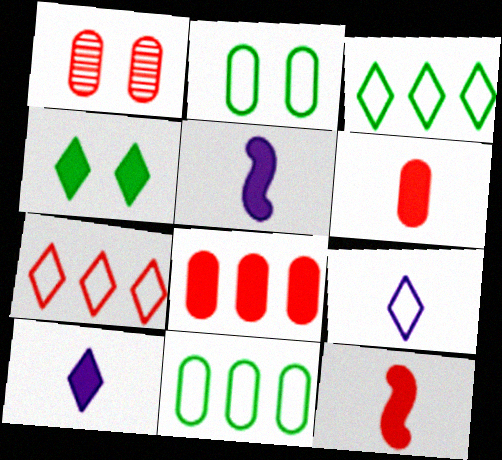[[1, 3, 5], 
[1, 7, 12], 
[4, 5, 8]]